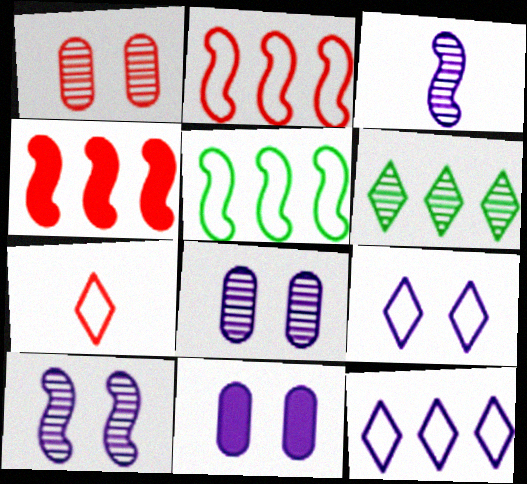[[1, 3, 6], 
[1, 4, 7], 
[3, 11, 12], 
[9, 10, 11]]